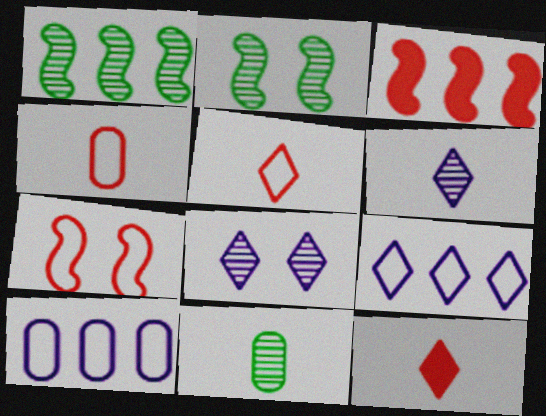[[2, 10, 12]]